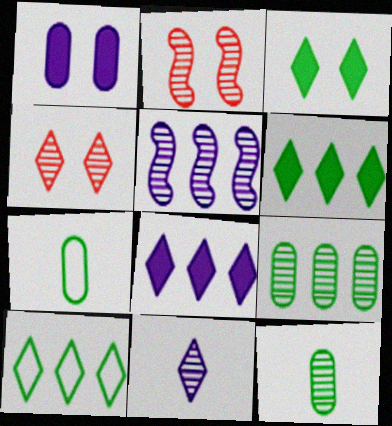[[2, 7, 8], 
[2, 9, 11], 
[4, 5, 12]]